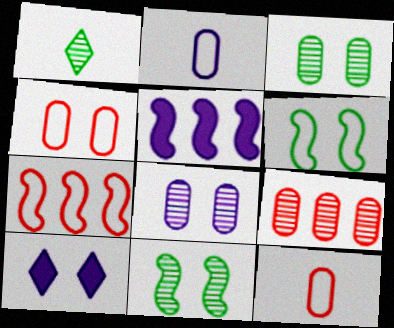[[1, 4, 5], 
[4, 10, 11]]